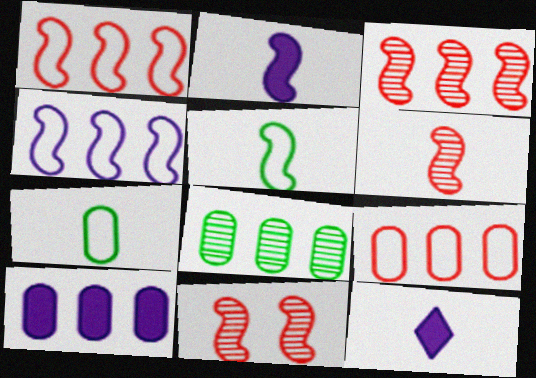[[2, 5, 6], 
[3, 6, 11], 
[6, 7, 12], 
[8, 9, 10]]